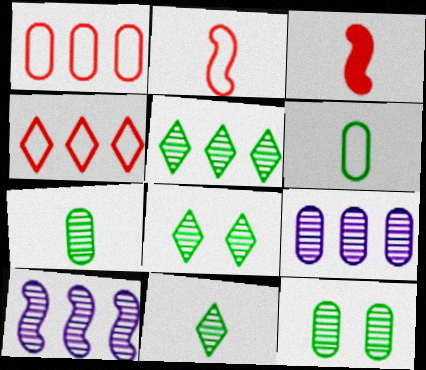[[5, 8, 11]]